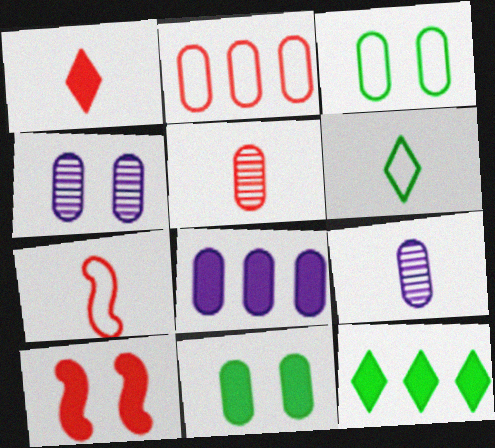[[1, 5, 7], 
[2, 9, 11], 
[3, 5, 8], 
[4, 7, 12]]